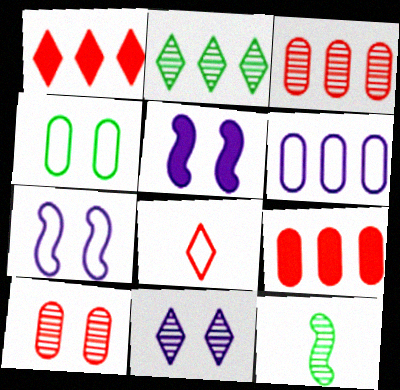[[3, 11, 12]]